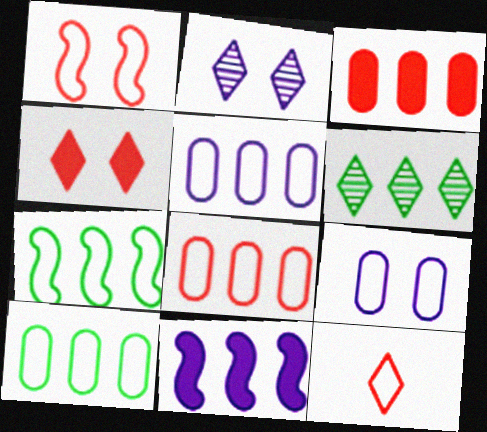[[1, 8, 12], 
[5, 8, 10], 
[6, 8, 11], 
[7, 9, 12]]